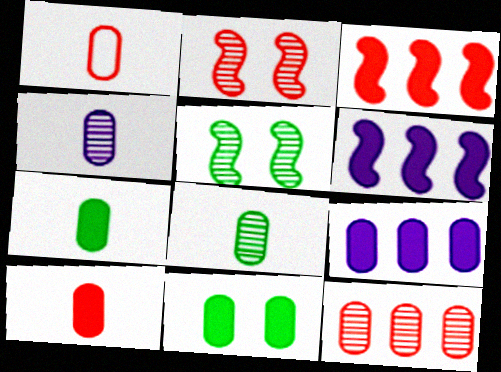[[1, 4, 7], 
[9, 10, 11]]